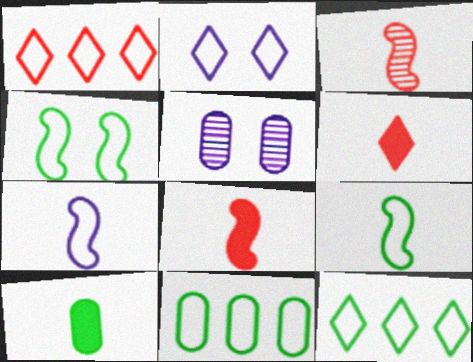[[5, 8, 12]]